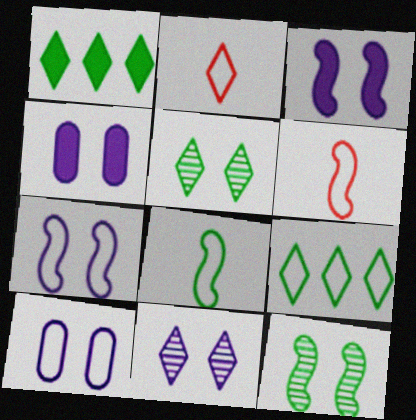[[1, 2, 11], 
[3, 10, 11], 
[4, 7, 11], 
[6, 9, 10]]